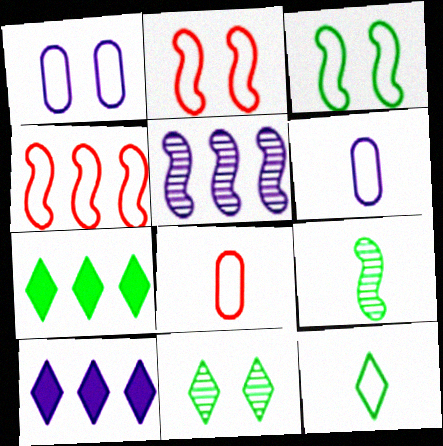[[1, 4, 12], 
[7, 11, 12]]